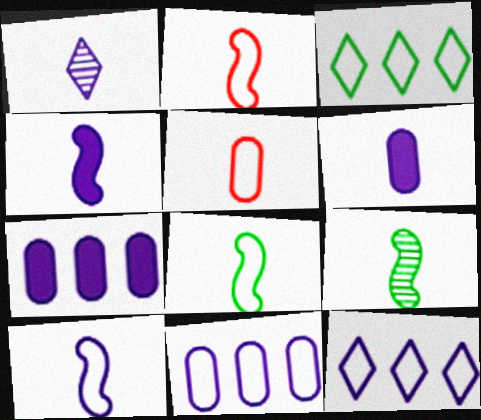[[1, 6, 10], 
[2, 4, 9], 
[2, 8, 10]]